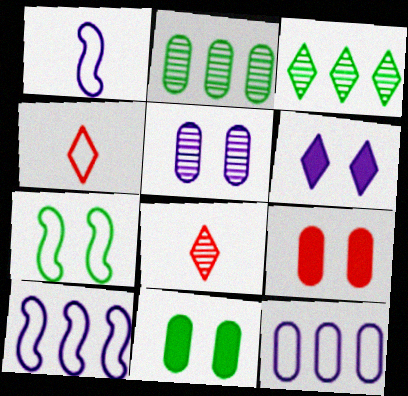[[1, 3, 9], 
[3, 4, 6], 
[4, 7, 12], 
[8, 10, 11]]